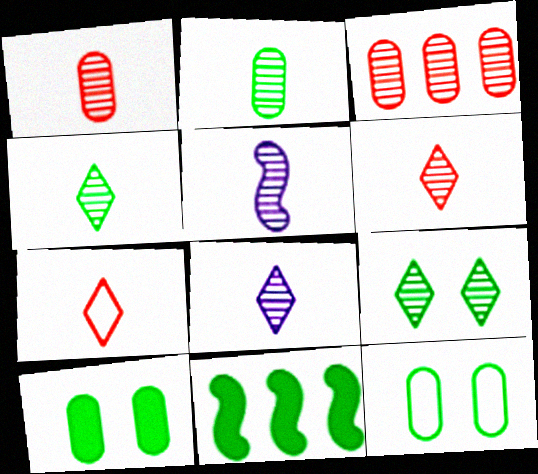[[1, 4, 5], 
[2, 5, 6], 
[3, 5, 9], 
[4, 6, 8], 
[4, 11, 12]]